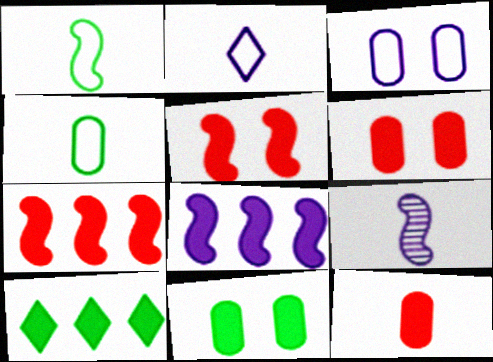[]